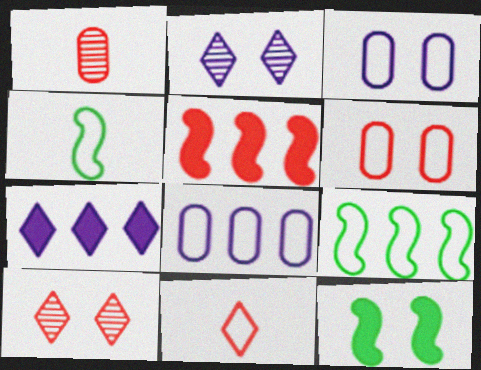[[2, 6, 12], 
[3, 9, 11], 
[3, 10, 12]]